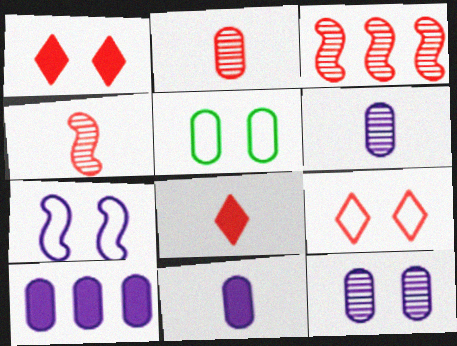[[2, 5, 10], 
[5, 7, 9]]